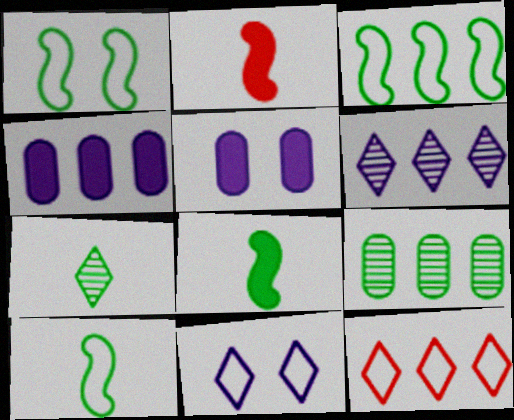[[1, 3, 10], 
[2, 9, 11]]